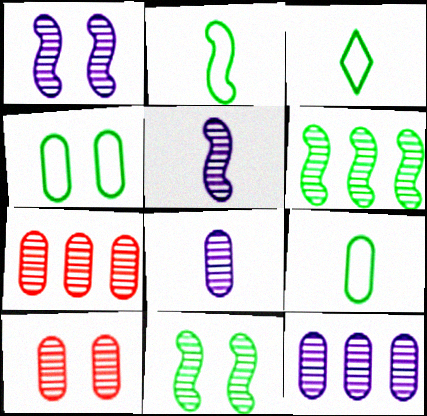[[2, 3, 9]]